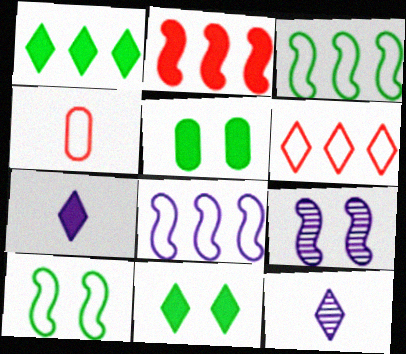[[1, 4, 9], 
[2, 5, 7], 
[6, 11, 12]]